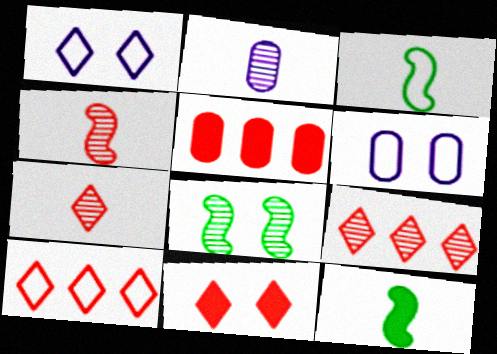[[2, 8, 9], 
[3, 6, 10], 
[6, 8, 11], 
[6, 9, 12], 
[7, 10, 11]]